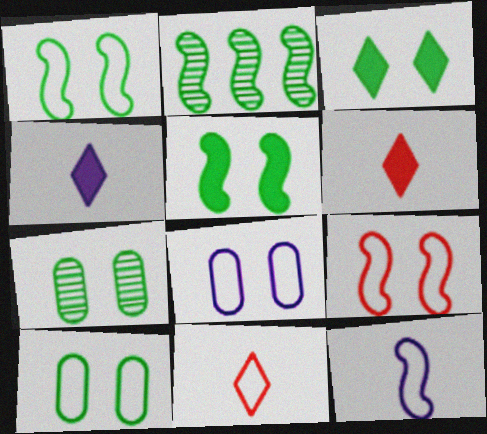[[1, 3, 7], 
[2, 6, 8]]